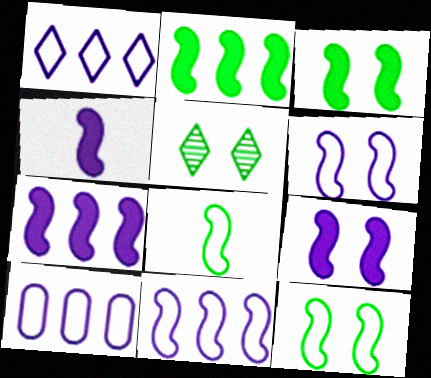[[1, 10, 11], 
[4, 7, 9]]